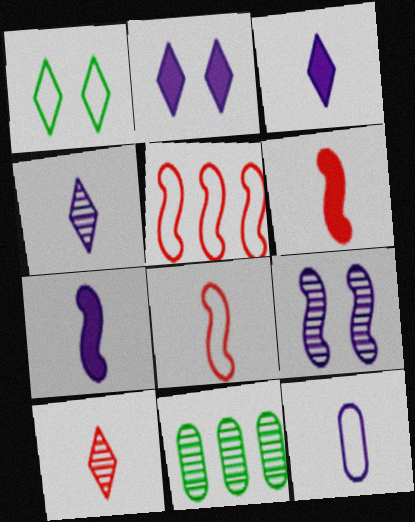[[1, 5, 12], 
[2, 8, 11], 
[4, 7, 12], 
[9, 10, 11]]